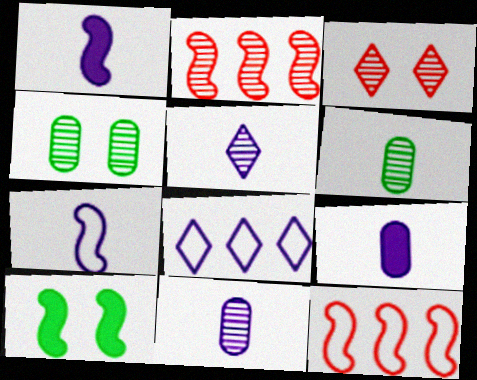[[2, 4, 5], 
[2, 7, 10], 
[5, 7, 9]]